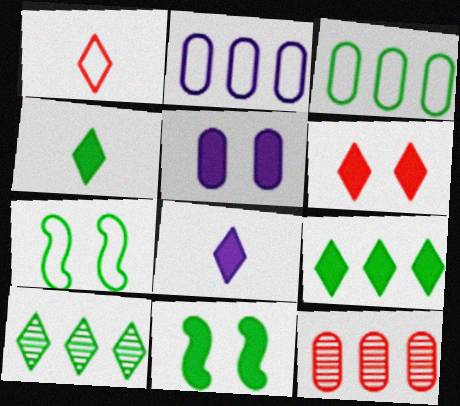[[1, 2, 7], 
[5, 6, 11], 
[6, 8, 9], 
[7, 8, 12]]